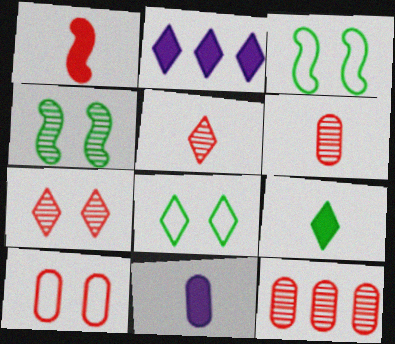[[1, 9, 11], 
[2, 3, 6], 
[2, 5, 8]]